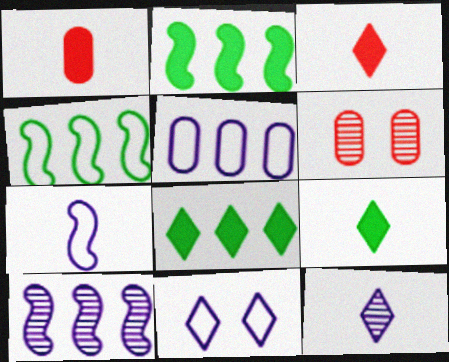[[5, 7, 11], 
[6, 7, 8]]